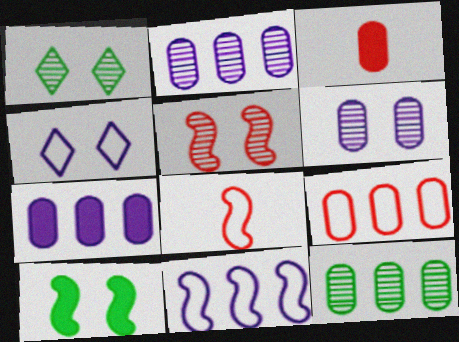[[1, 3, 11], 
[1, 5, 6], 
[1, 7, 8], 
[7, 9, 12]]